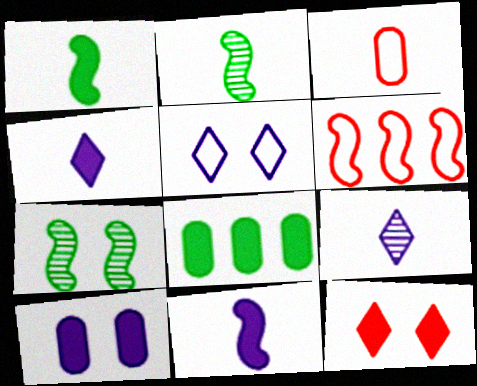[[1, 3, 9], 
[2, 3, 4], 
[6, 7, 11], 
[8, 11, 12]]